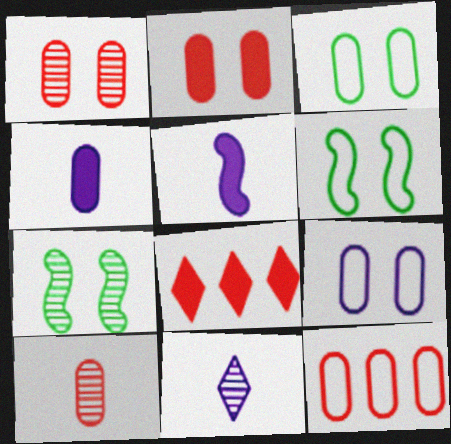[[2, 10, 12]]